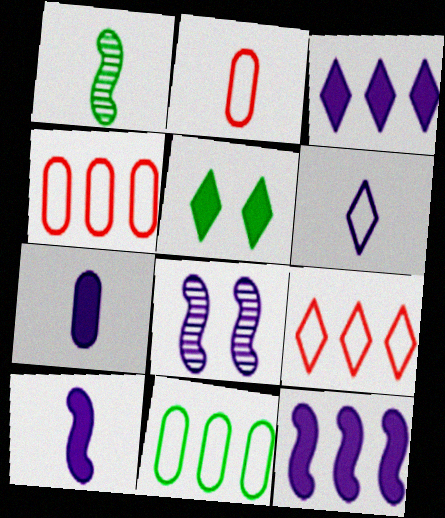[[1, 5, 11]]